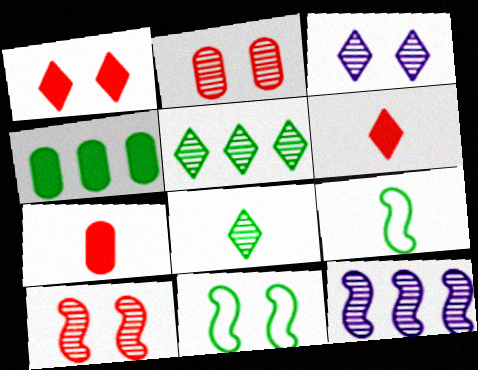[[2, 8, 12], 
[4, 8, 11]]